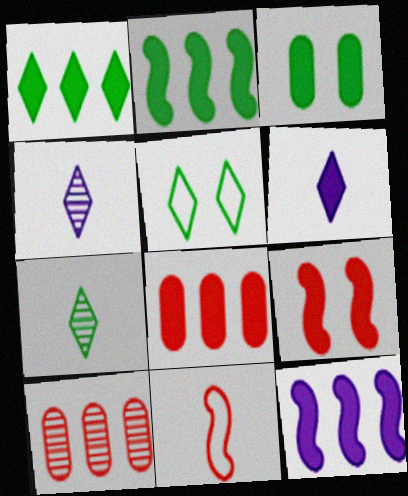[[1, 5, 7], 
[1, 8, 12]]